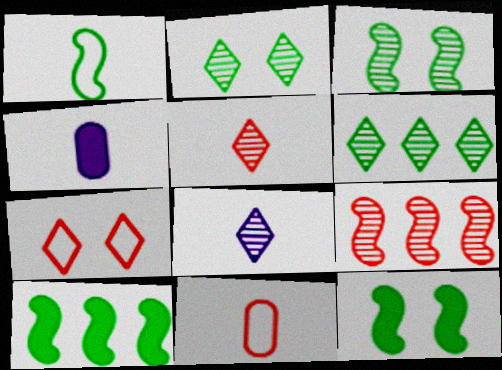[[1, 3, 10], 
[1, 4, 5]]